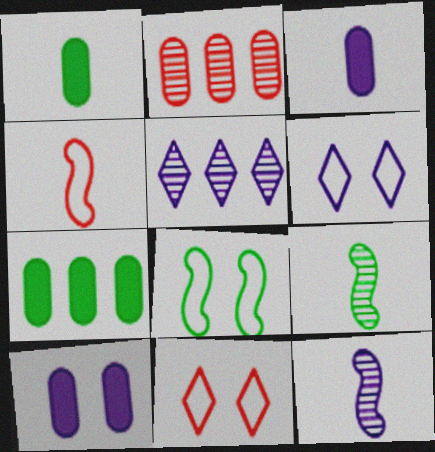[[7, 11, 12]]